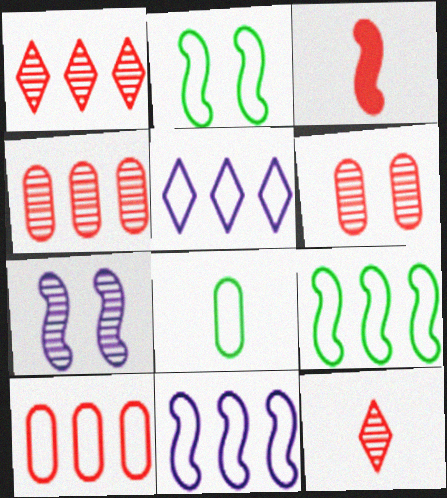[[3, 7, 9], 
[5, 9, 10]]